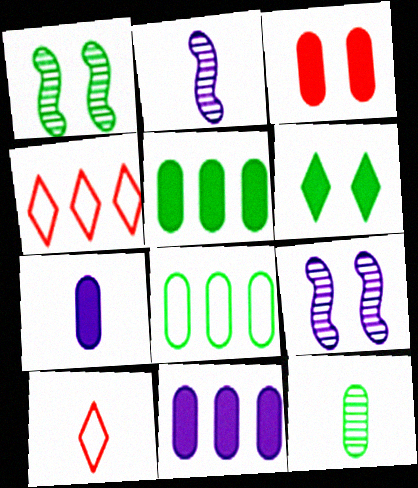[[1, 4, 7], 
[1, 10, 11], 
[3, 5, 7], 
[5, 9, 10]]